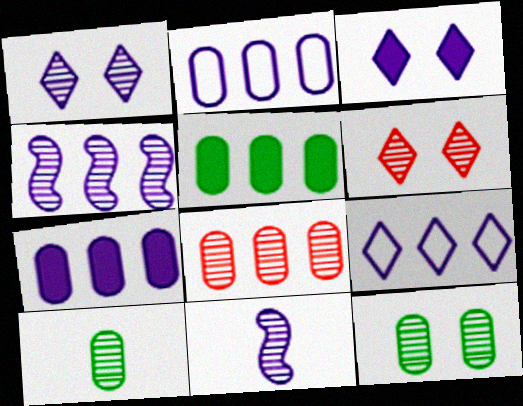[[2, 3, 11], 
[2, 5, 8], 
[4, 6, 10], 
[4, 7, 9]]